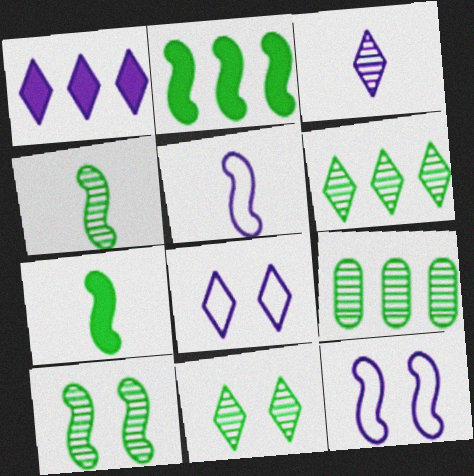[[1, 3, 8], 
[4, 9, 11]]